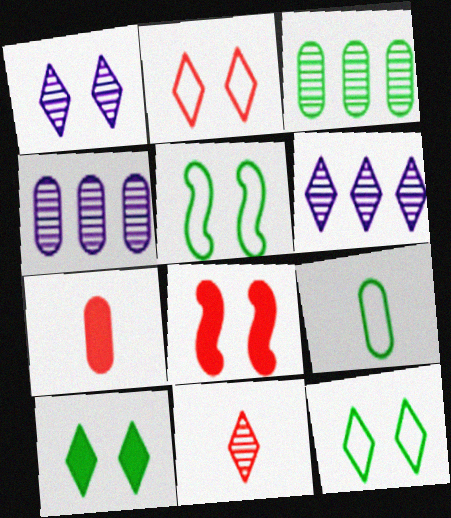[[1, 2, 10], 
[5, 6, 7], 
[6, 8, 9]]